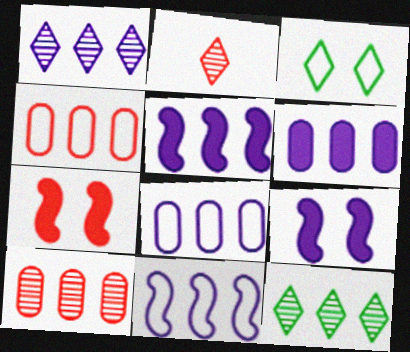[[1, 5, 8], 
[1, 6, 11], 
[2, 4, 7], 
[4, 5, 12]]